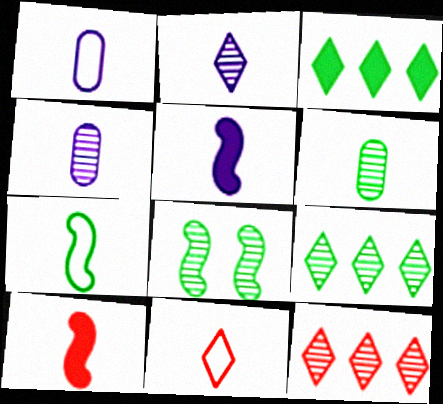[[1, 2, 5], 
[1, 7, 11], 
[4, 8, 12], 
[5, 6, 11], 
[6, 8, 9]]